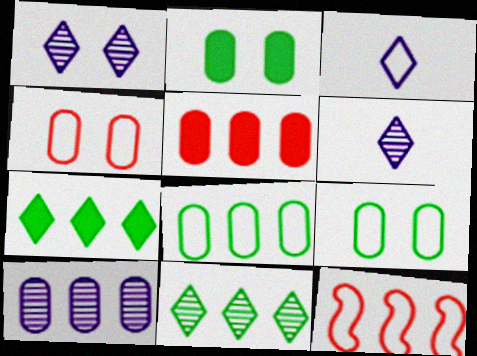[[2, 6, 12], 
[3, 9, 12], 
[5, 8, 10], 
[7, 10, 12]]